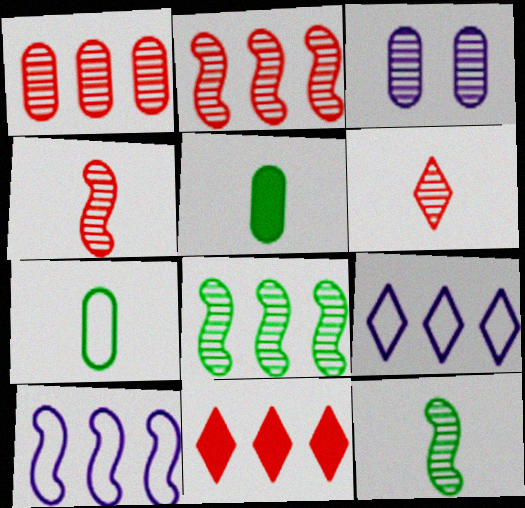[[3, 6, 8]]